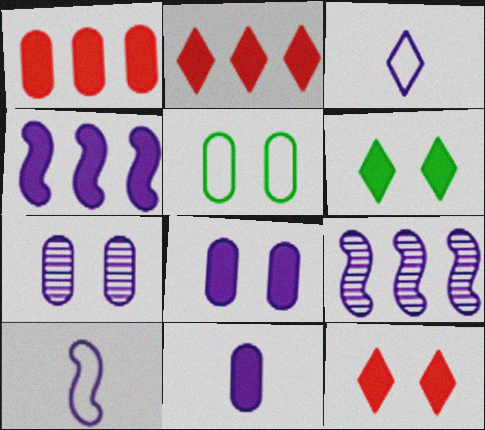[[3, 4, 7], 
[3, 8, 9]]